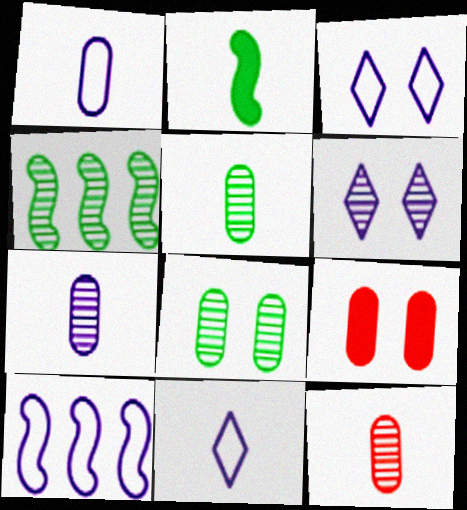[[1, 3, 10], 
[2, 11, 12], 
[4, 6, 12], 
[4, 9, 11], 
[5, 7, 12]]